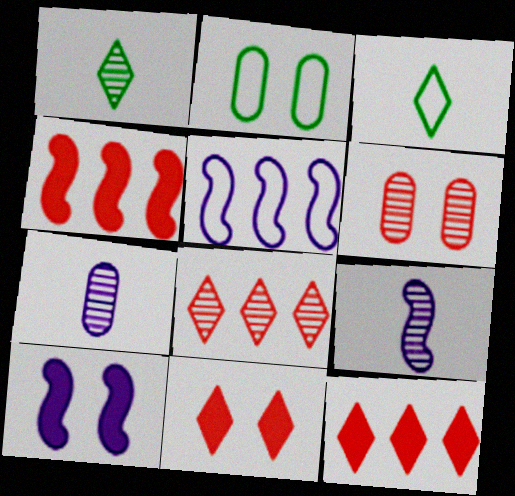[[2, 9, 12], 
[5, 9, 10]]